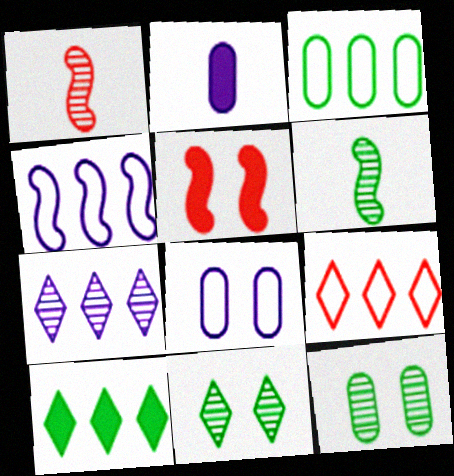[[1, 7, 12], 
[1, 8, 10], 
[2, 5, 10], 
[3, 4, 9], 
[4, 5, 6], 
[5, 8, 11], 
[7, 9, 10]]